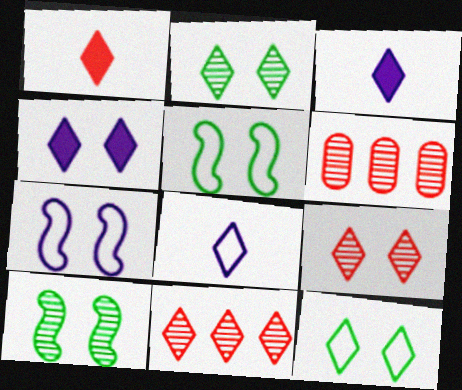[[3, 5, 6], 
[3, 11, 12], 
[4, 9, 12]]